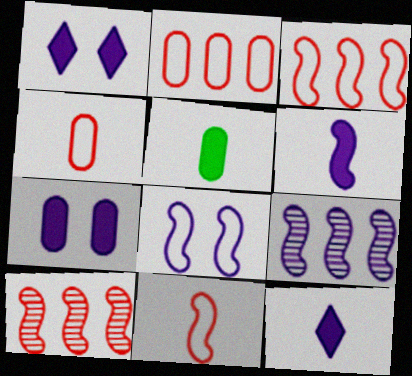[[6, 8, 9]]